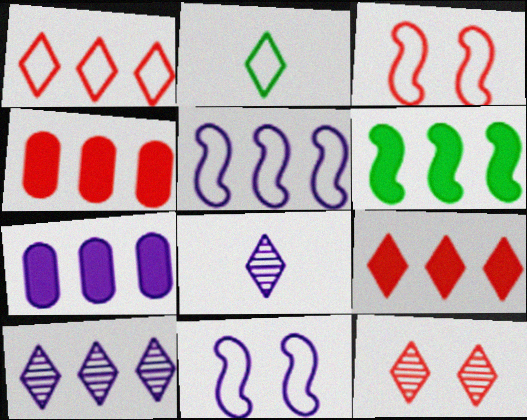[[5, 7, 10], 
[6, 7, 9], 
[7, 8, 11]]